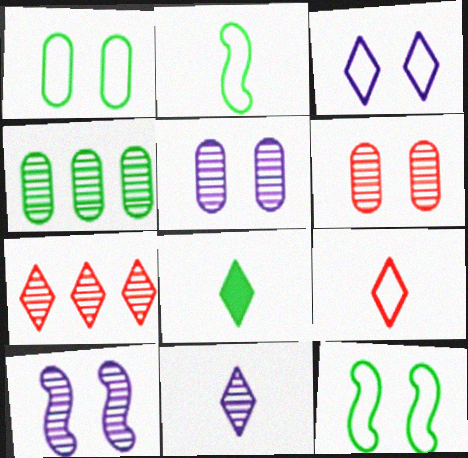[[3, 7, 8], 
[4, 8, 12], 
[8, 9, 11]]